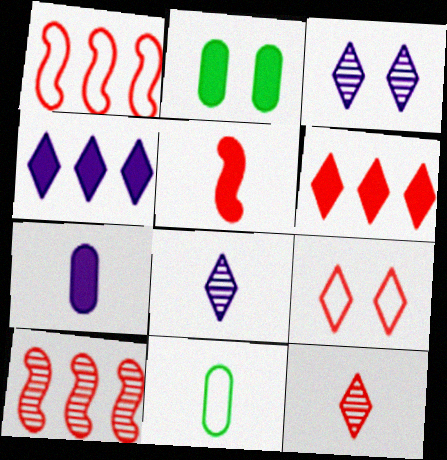[[1, 2, 8], 
[2, 4, 5], 
[5, 8, 11], 
[6, 9, 12]]